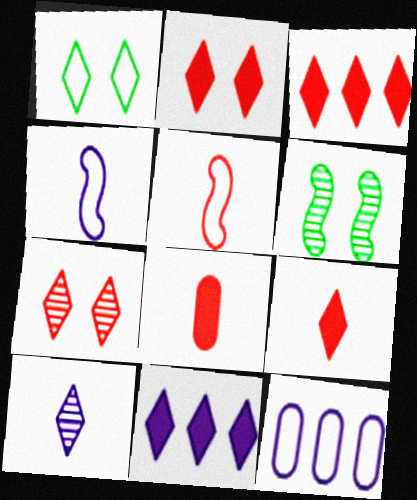[[1, 3, 10], 
[1, 5, 12], 
[2, 3, 9], 
[6, 9, 12]]